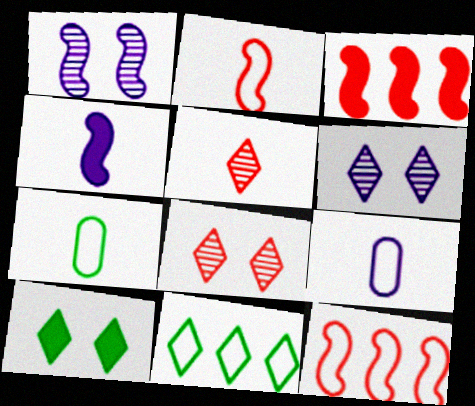[[3, 6, 7], 
[4, 5, 7]]